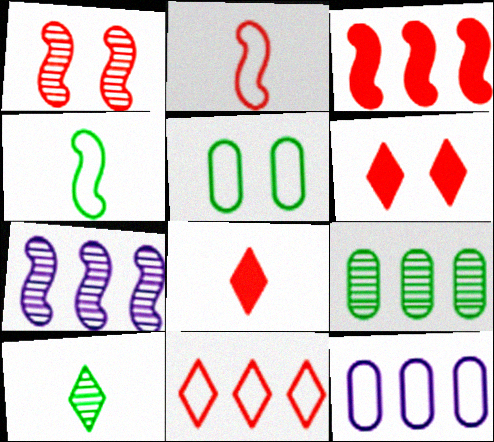[[1, 2, 3], 
[5, 7, 8]]